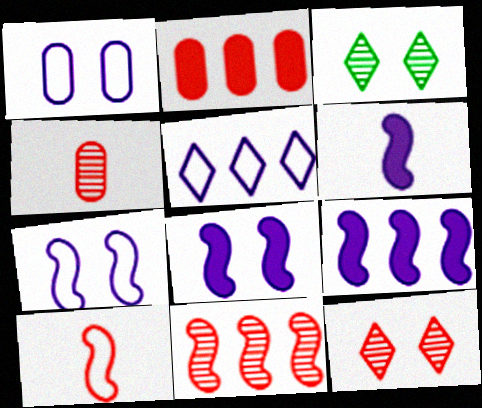[[2, 10, 12], 
[4, 11, 12], 
[6, 8, 9]]